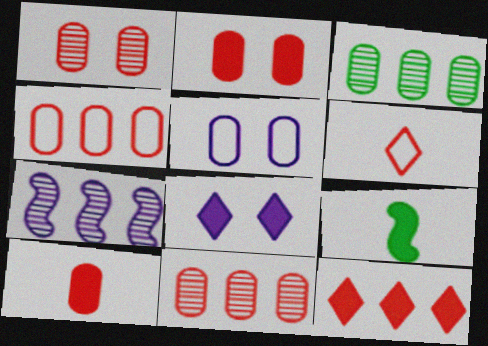[[1, 4, 10], 
[3, 5, 10]]